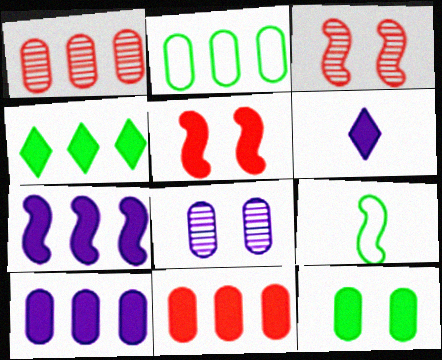[[1, 2, 10], 
[2, 3, 6], 
[3, 7, 9], 
[4, 7, 11]]